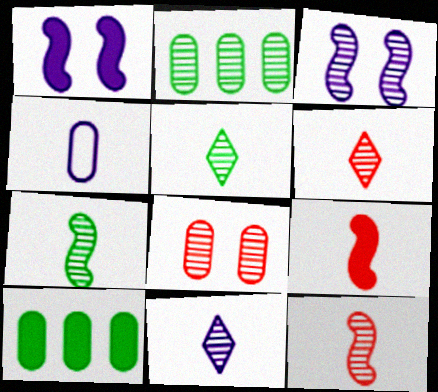[[2, 3, 6], 
[4, 5, 9], 
[4, 8, 10], 
[5, 6, 11]]